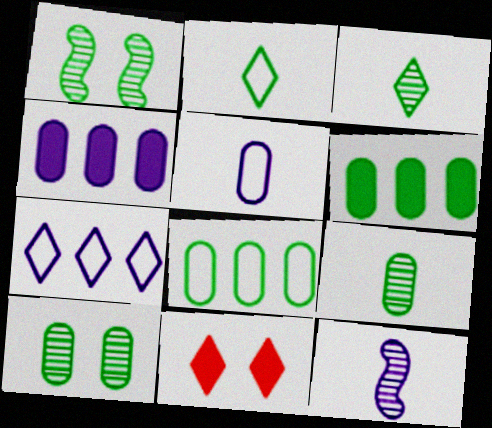[[1, 2, 6], 
[3, 7, 11], 
[8, 11, 12]]